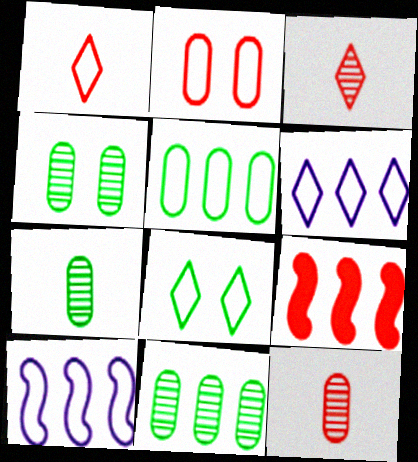[[1, 6, 8], 
[2, 3, 9], 
[4, 7, 11], 
[6, 9, 11]]